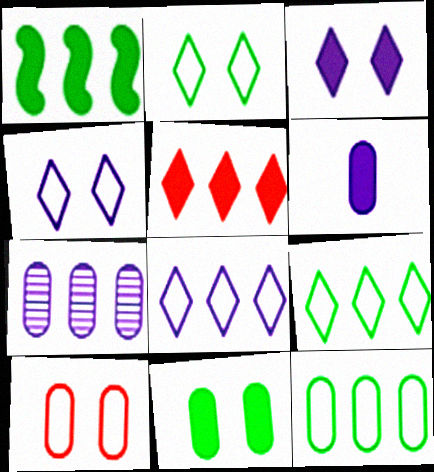[]